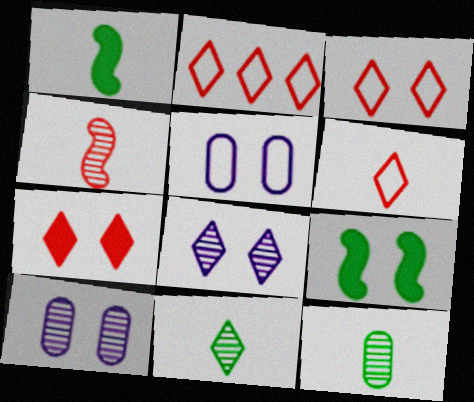[[1, 2, 10], 
[2, 3, 6], 
[3, 9, 10]]